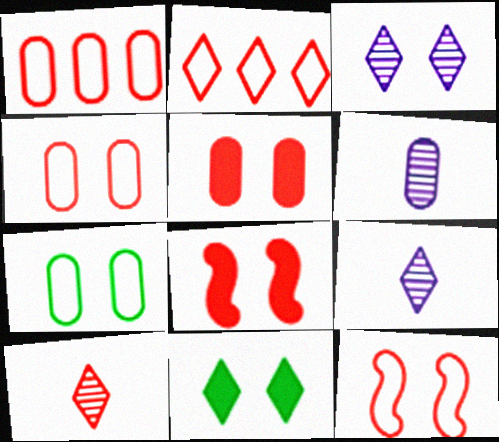[[1, 8, 10], 
[2, 9, 11], 
[3, 7, 8]]